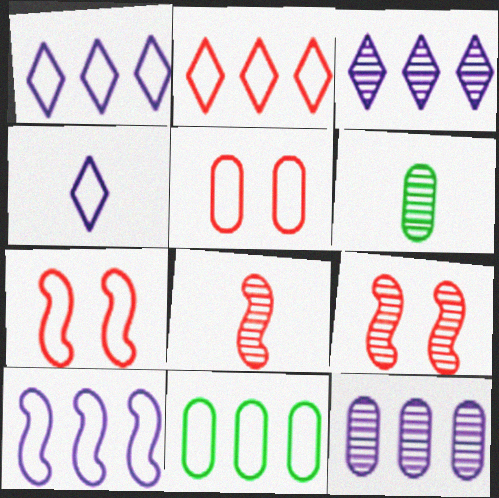[[2, 10, 11], 
[3, 6, 9], 
[4, 7, 11]]